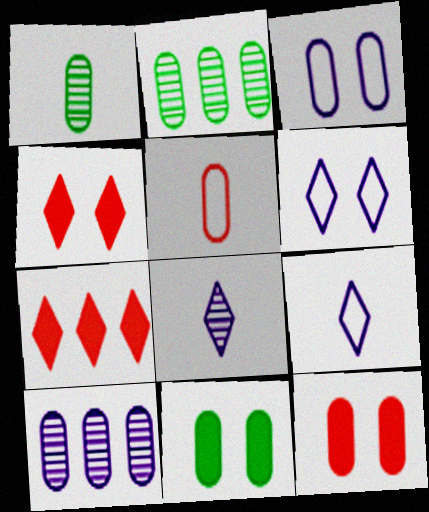[[5, 10, 11]]